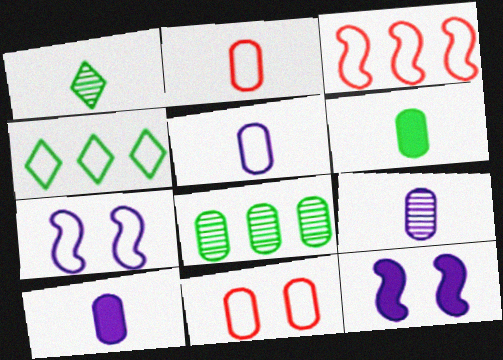[[2, 4, 7], 
[2, 6, 9], 
[5, 9, 10], 
[8, 10, 11]]